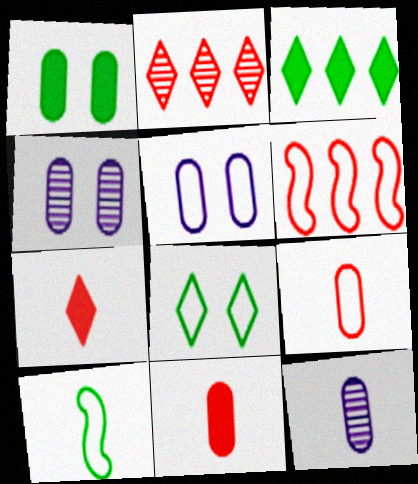[[7, 10, 12]]